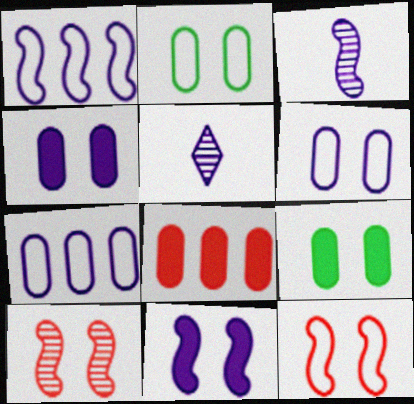[[1, 3, 11], 
[1, 4, 5], 
[5, 7, 11]]